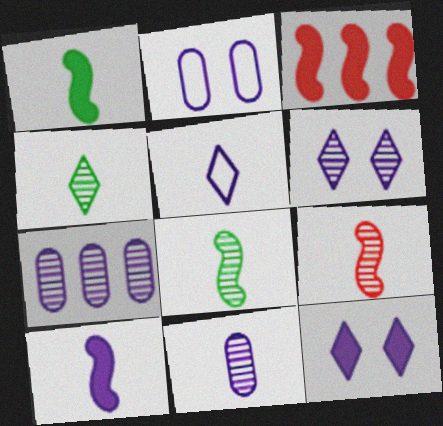[[2, 3, 4], 
[4, 9, 11], 
[5, 10, 11]]